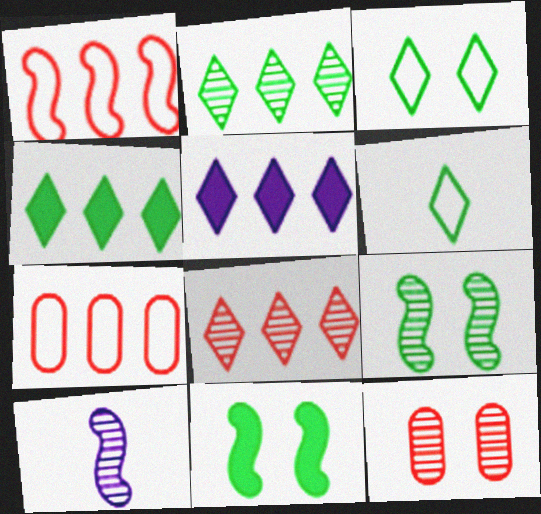[[1, 10, 11], 
[2, 10, 12]]